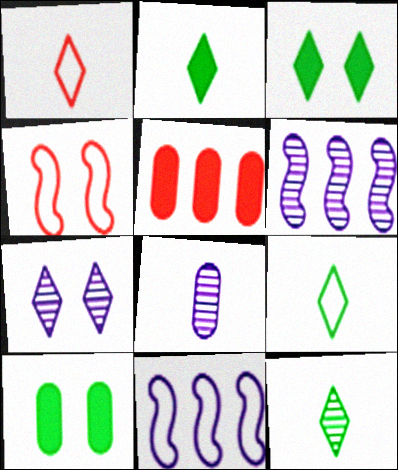[[1, 6, 10], 
[2, 9, 12], 
[4, 7, 10], 
[6, 7, 8]]